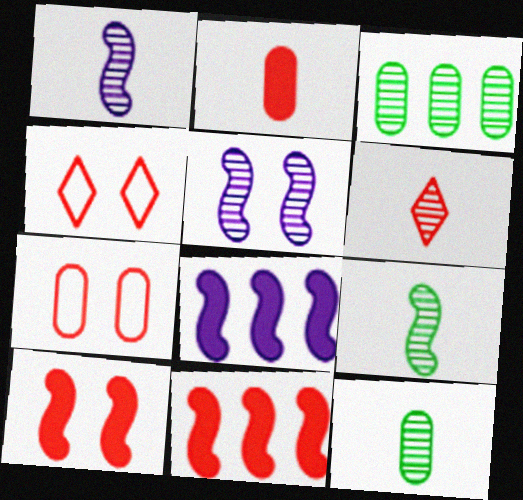[[1, 6, 12], 
[3, 5, 6], 
[4, 8, 12], 
[6, 7, 11]]